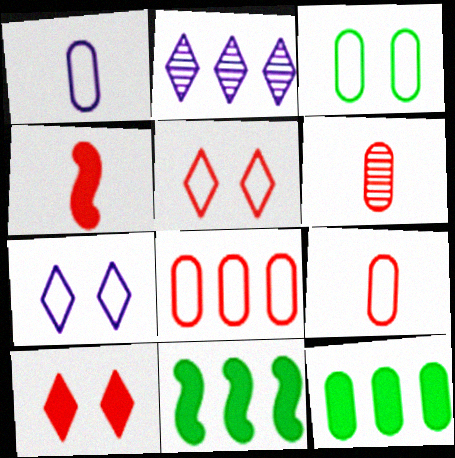[[1, 3, 8], 
[2, 3, 4], 
[2, 8, 11], 
[6, 7, 11]]